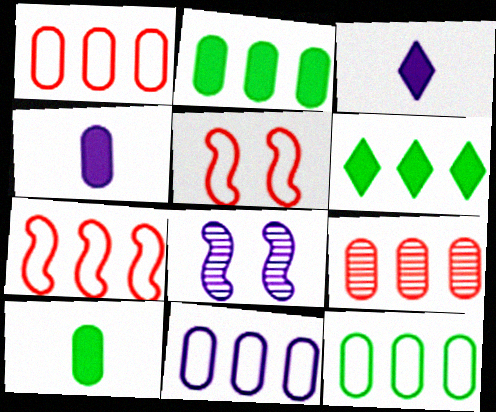[[1, 11, 12], 
[2, 9, 11], 
[3, 8, 11]]